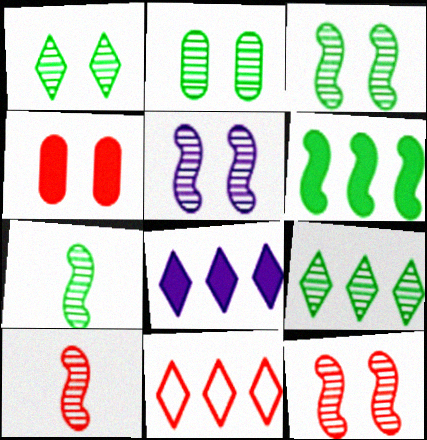[[1, 2, 3], 
[2, 7, 9], 
[3, 5, 12], 
[4, 10, 11], 
[8, 9, 11]]